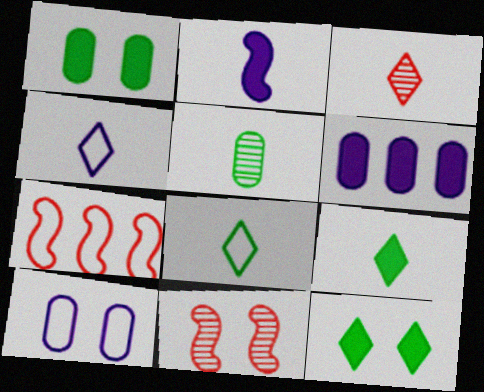[[3, 4, 9], 
[6, 8, 11], 
[7, 8, 10], 
[10, 11, 12]]